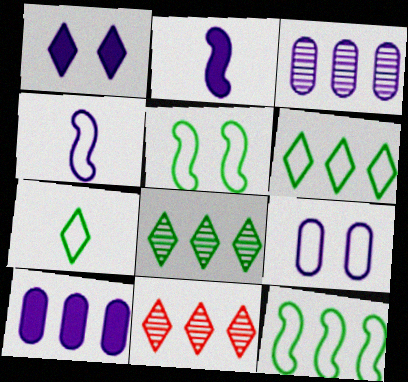[[1, 2, 10], 
[1, 3, 4], 
[1, 7, 11], 
[10, 11, 12]]